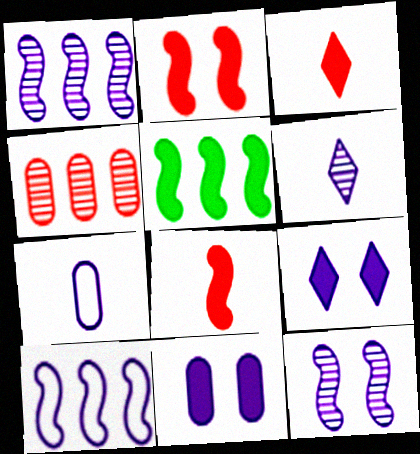[[1, 7, 9], 
[3, 5, 11], 
[6, 10, 11]]